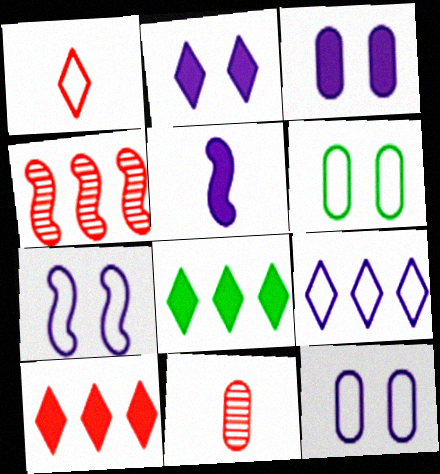[[7, 8, 11]]